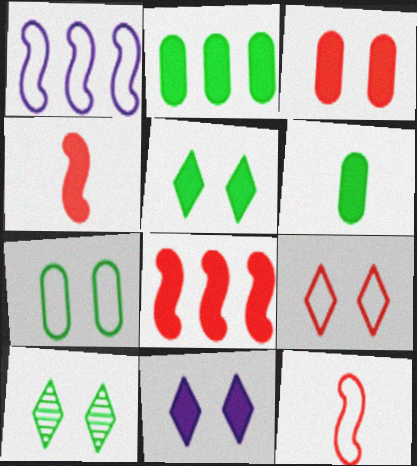[[2, 4, 11], 
[6, 8, 11], 
[9, 10, 11]]